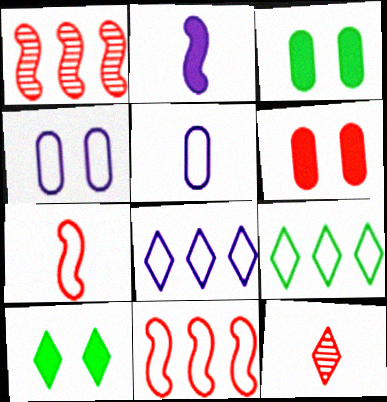[[1, 5, 10], 
[4, 7, 9], 
[6, 11, 12], 
[8, 10, 12]]